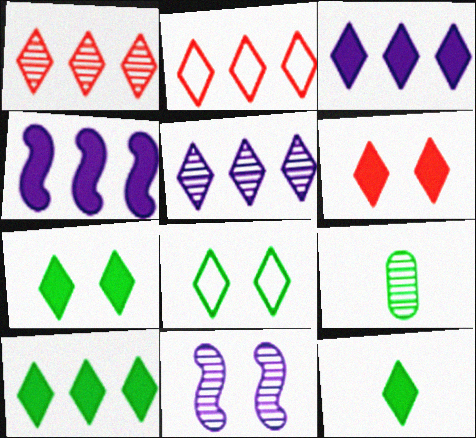[[1, 9, 11], 
[2, 5, 10], 
[3, 6, 12], 
[7, 10, 12]]